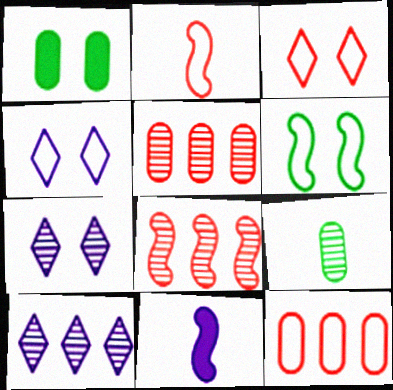[[1, 2, 10], 
[2, 3, 12], 
[6, 8, 11], 
[7, 8, 9]]